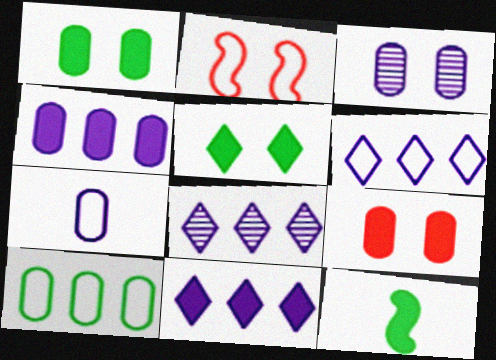[[2, 3, 5], 
[3, 4, 7], 
[6, 8, 11], 
[9, 11, 12]]